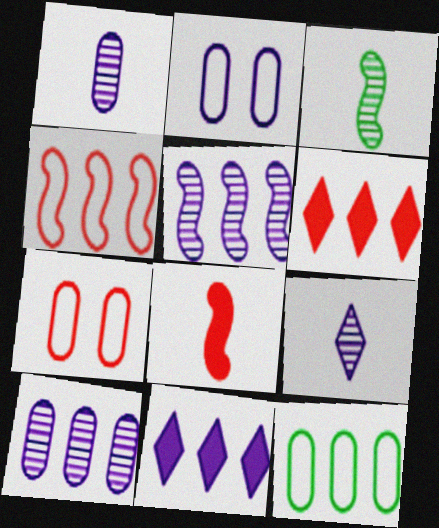[[2, 3, 6], 
[3, 7, 11], 
[5, 6, 12]]